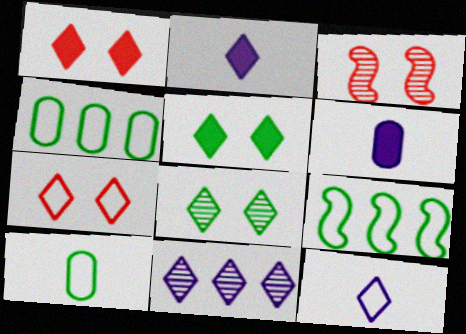[[2, 3, 4]]